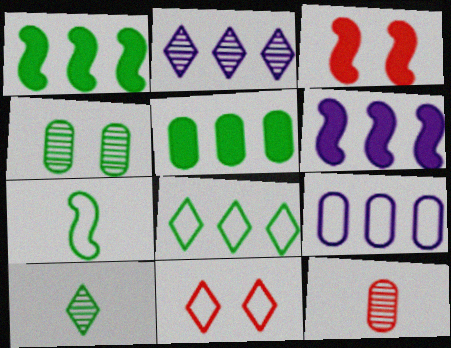[[2, 6, 9], 
[3, 9, 10], 
[7, 9, 11]]